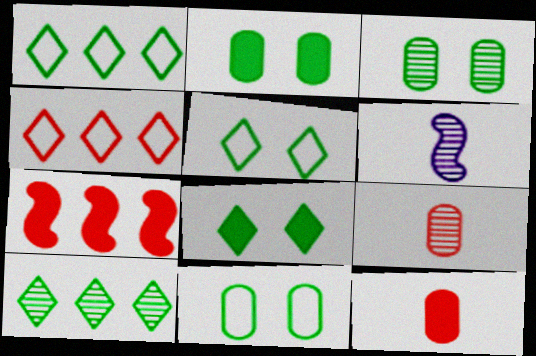[[2, 3, 11], 
[2, 4, 6]]